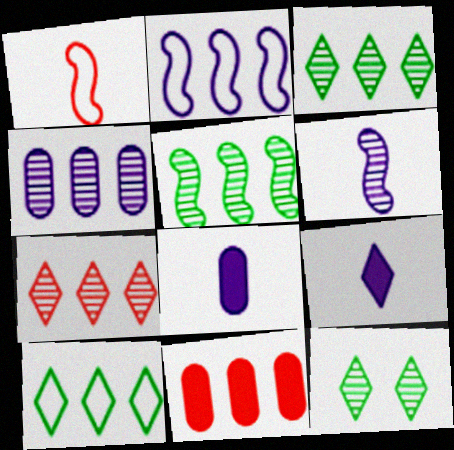[[2, 3, 11], 
[4, 5, 7]]